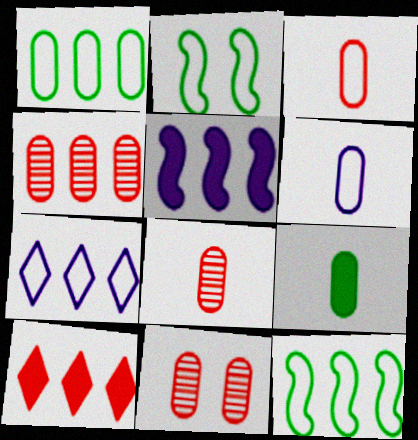[[2, 3, 7], 
[4, 8, 11], 
[6, 8, 9]]